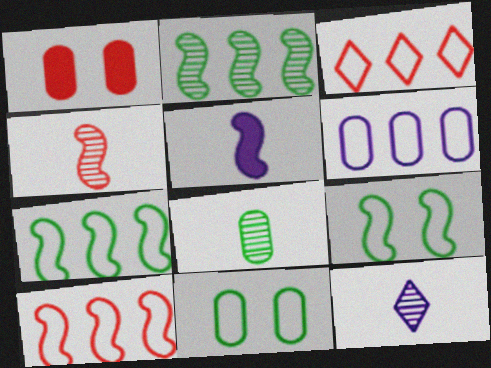[[1, 3, 4], 
[1, 6, 8], 
[1, 7, 12], 
[3, 6, 7], 
[4, 8, 12]]